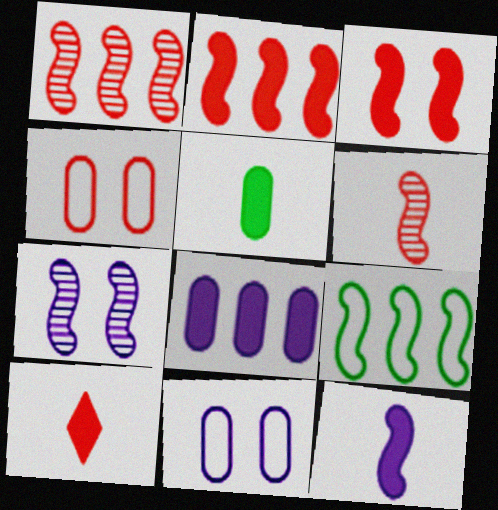[[1, 4, 10], 
[5, 10, 12]]